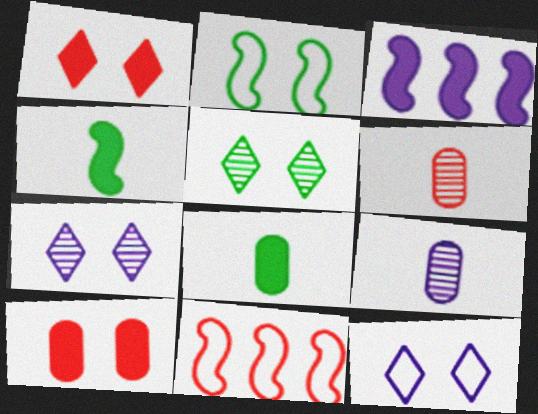[[1, 3, 8], 
[1, 5, 12], 
[1, 6, 11], 
[2, 7, 10], 
[3, 9, 12], 
[7, 8, 11]]